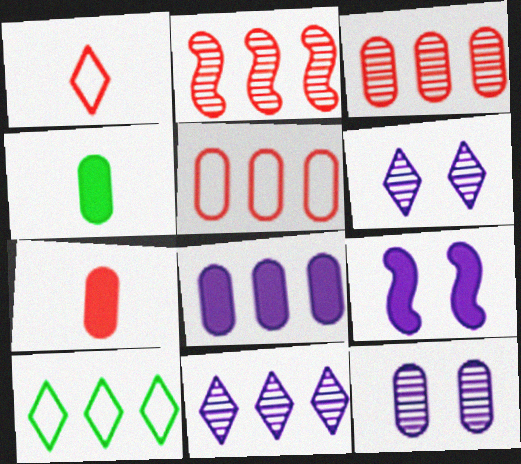[[2, 8, 10], 
[4, 5, 12]]